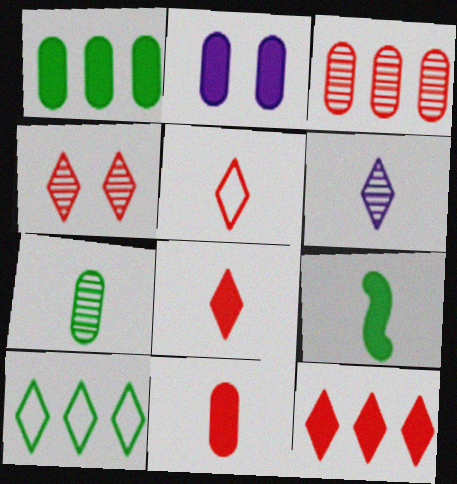[[1, 2, 11], 
[2, 9, 12], 
[4, 5, 12]]